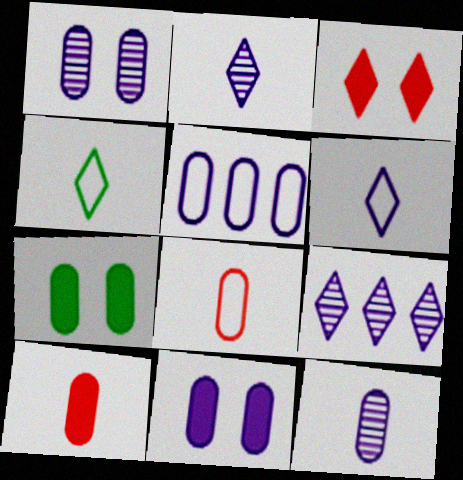[[3, 4, 9], 
[5, 11, 12]]